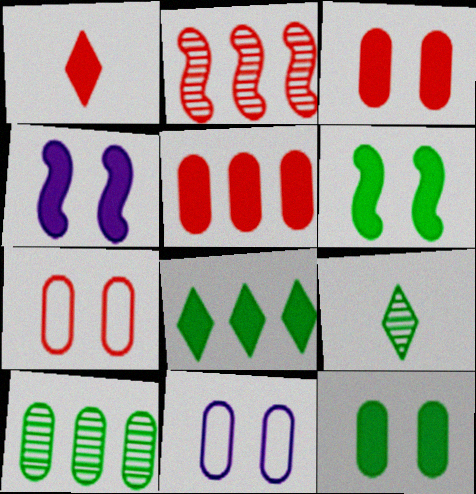[[1, 2, 7]]